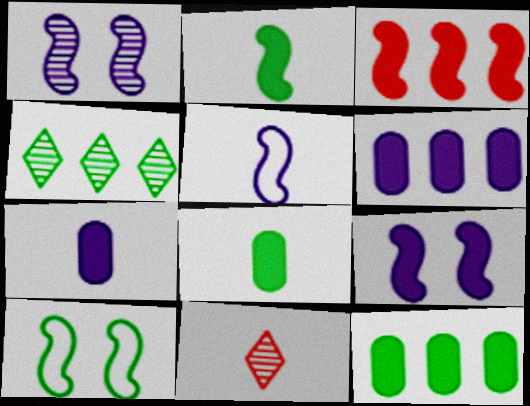[[2, 3, 9], 
[4, 8, 10], 
[5, 8, 11], 
[6, 10, 11]]